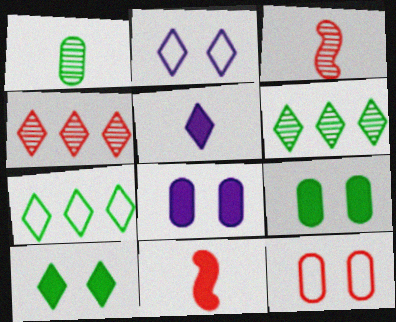[[3, 7, 8], 
[4, 11, 12]]